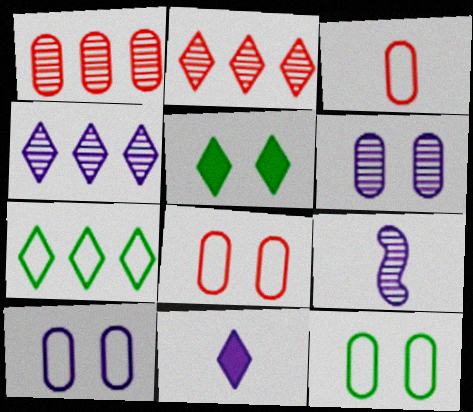[[4, 6, 9], 
[8, 10, 12]]